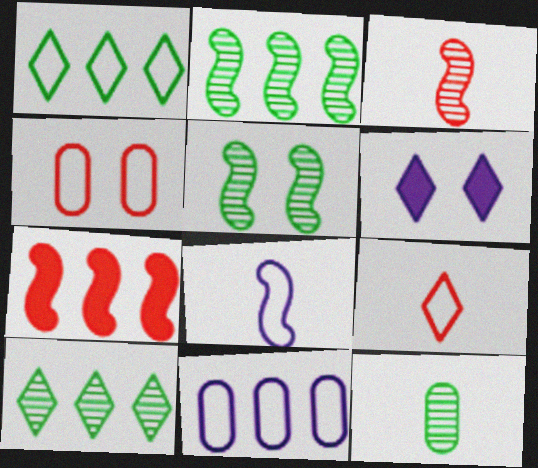[[1, 4, 8], 
[4, 5, 6], 
[5, 7, 8], 
[5, 10, 12], 
[6, 9, 10], 
[7, 10, 11]]